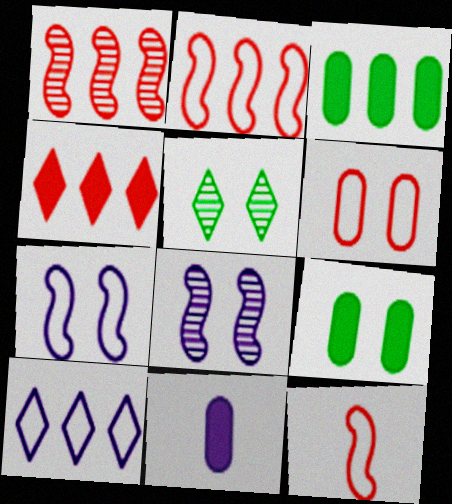[[1, 3, 10], 
[2, 5, 11], 
[8, 10, 11]]